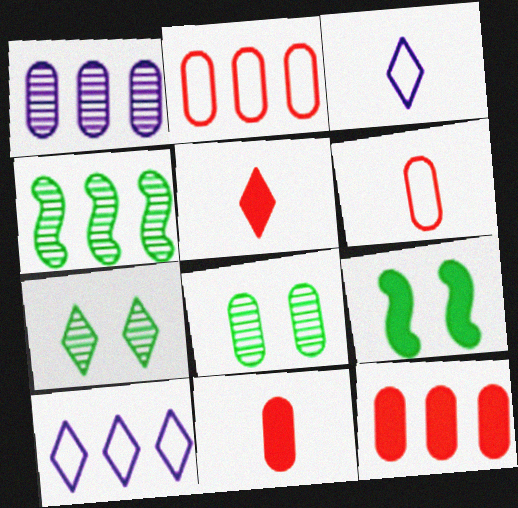[[4, 10, 12], 
[5, 7, 10]]